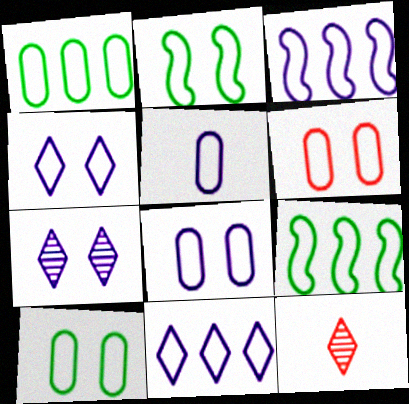[[1, 5, 6], 
[2, 4, 6], 
[3, 4, 5], 
[6, 8, 10]]